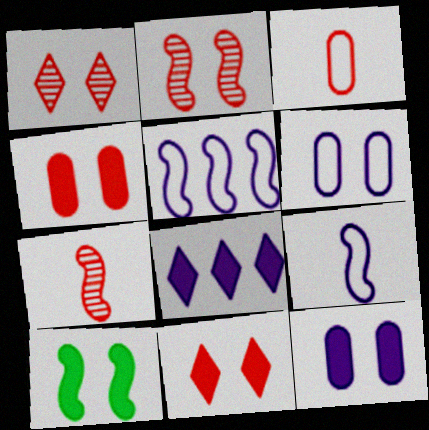[[1, 6, 10], 
[5, 7, 10], 
[10, 11, 12]]